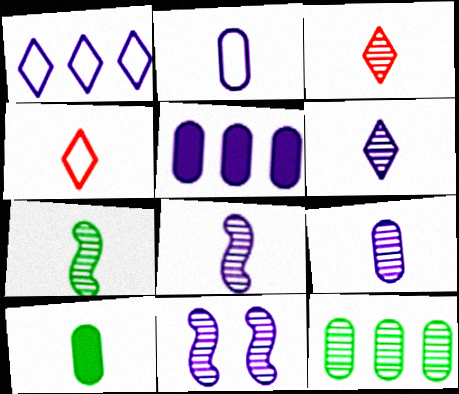[[3, 7, 9], 
[3, 11, 12], 
[4, 8, 10], 
[6, 8, 9]]